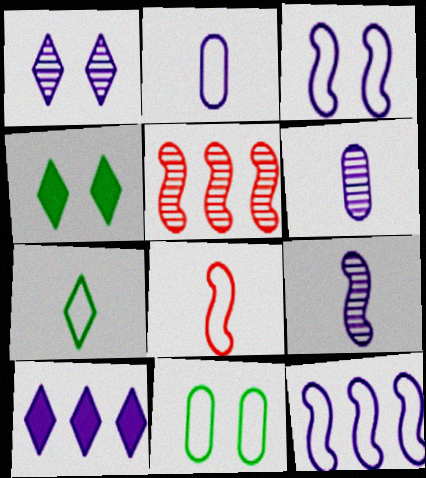[[2, 4, 5], 
[2, 7, 8], 
[3, 6, 10]]